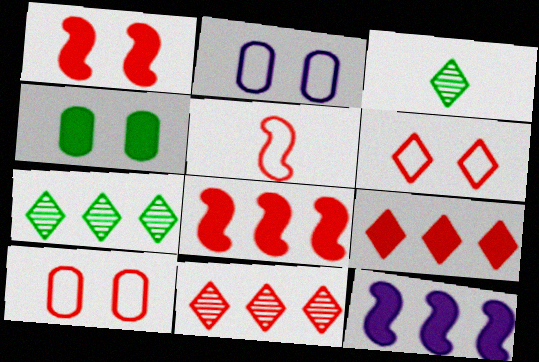[[2, 3, 8], 
[3, 10, 12]]